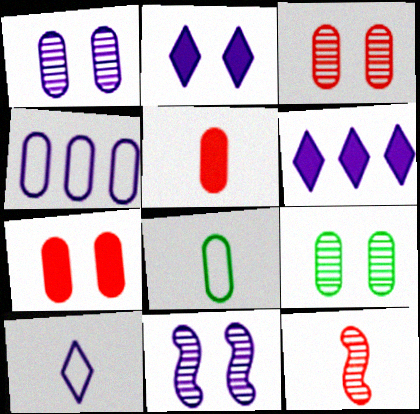[[1, 3, 9], 
[4, 5, 9]]